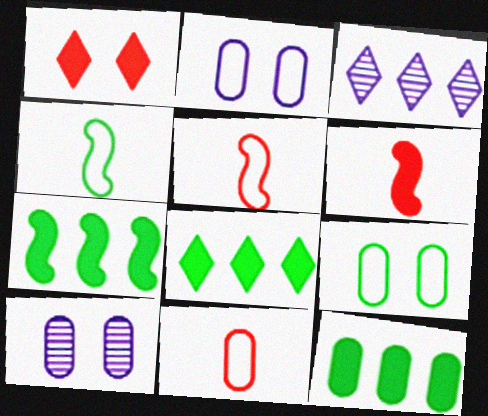[[3, 6, 9], 
[5, 8, 10], 
[7, 8, 12], 
[10, 11, 12]]